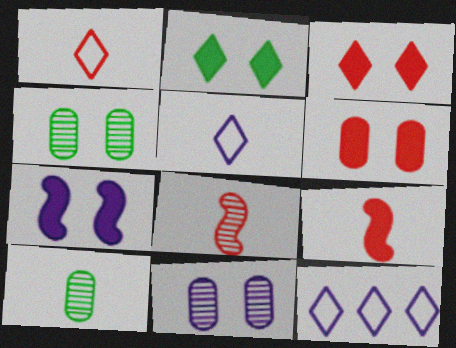[[2, 6, 7], 
[4, 9, 12], 
[5, 9, 10]]